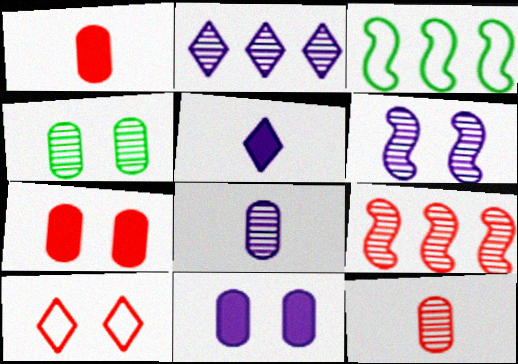[[1, 9, 10], 
[2, 6, 8]]